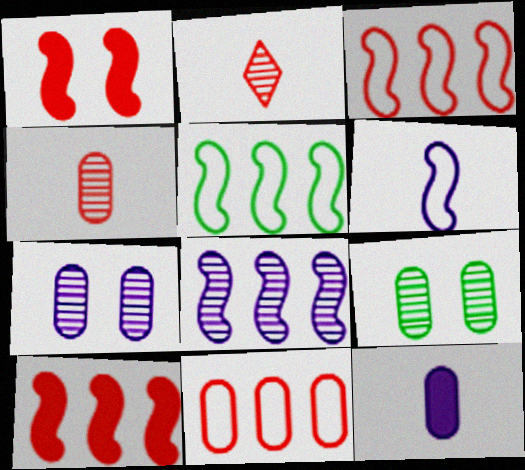[[1, 2, 11], 
[2, 8, 9], 
[5, 8, 10], 
[9, 11, 12]]